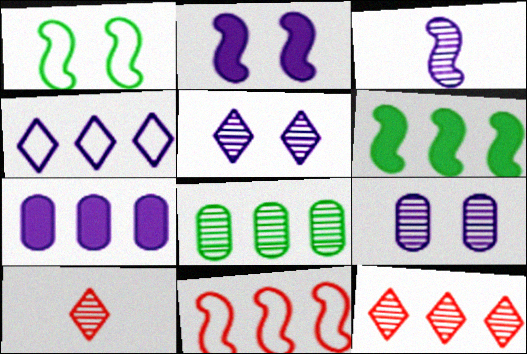[[1, 7, 10]]